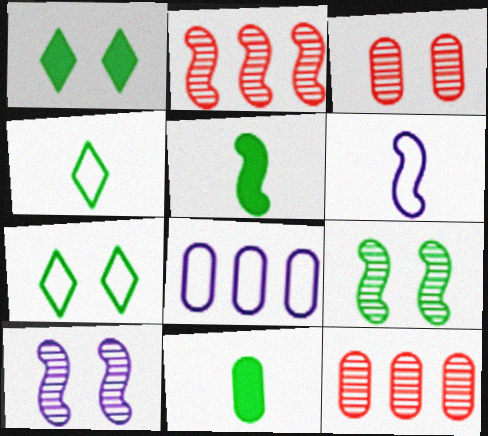[[1, 6, 12], 
[3, 8, 11]]